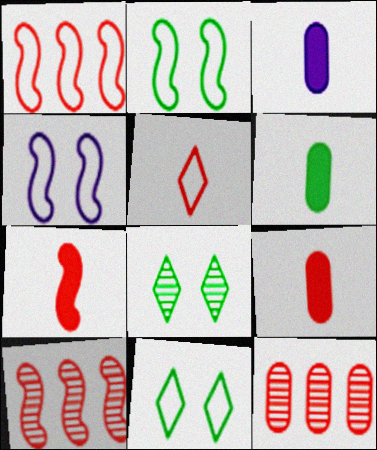[[1, 3, 8], 
[3, 6, 9], 
[3, 10, 11]]